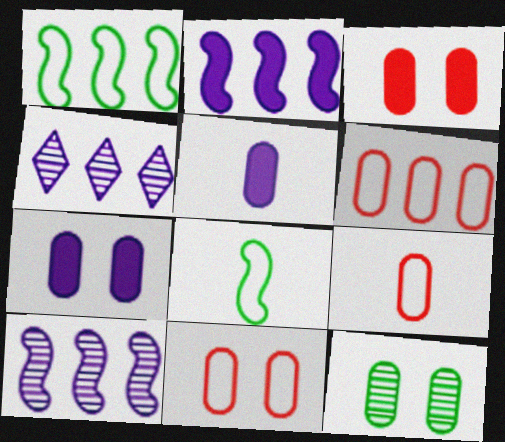[[3, 4, 8], 
[5, 6, 12], 
[6, 9, 11], 
[7, 11, 12]]